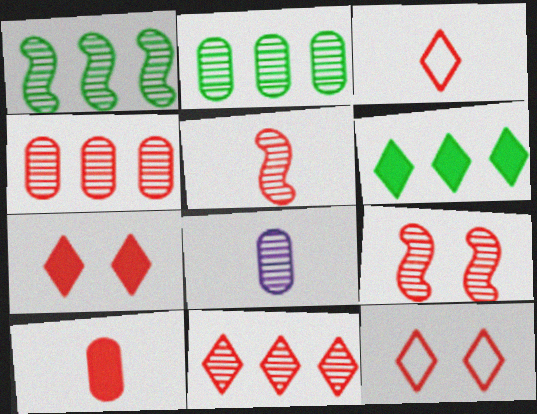[[3, 5, 10], 
[3, 7, 11]]